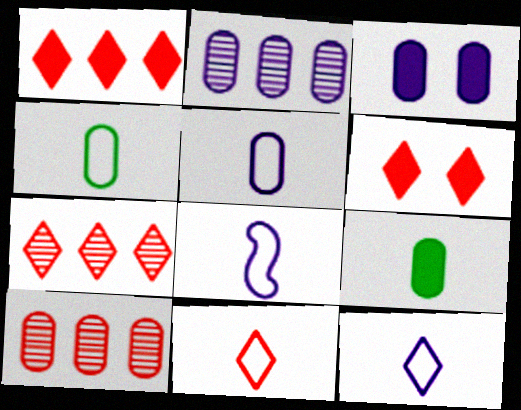[[2, 3, 5], 
[3, 4, 10], 
[4, 8, 11], 
[5, 8, 12], 
[6, 7, 11]]